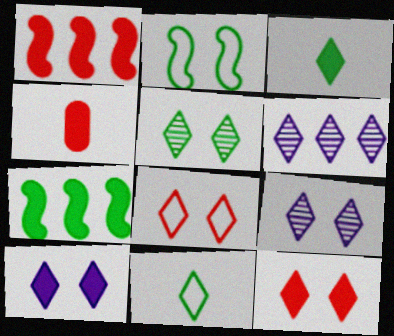[[1, 4, 12], 
[2, 4, 6], 
[3, 6, 8], 
[4, 7, 10], 
[5, 8, 10], 
[6, 11, 12]]